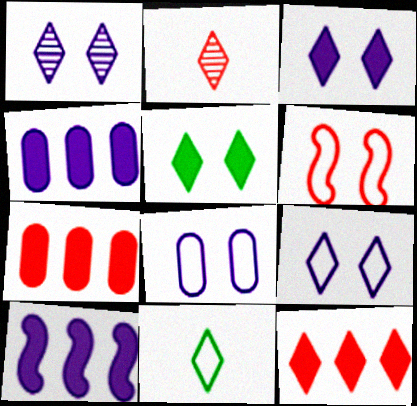[[1, 3, 9], 
[1, 11, 12], 
[2, 6, 7]]